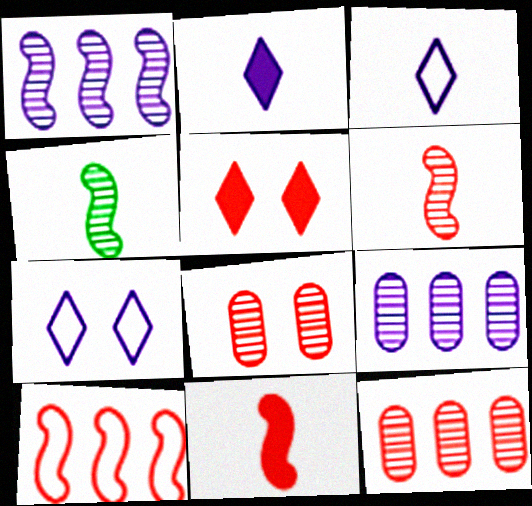[]